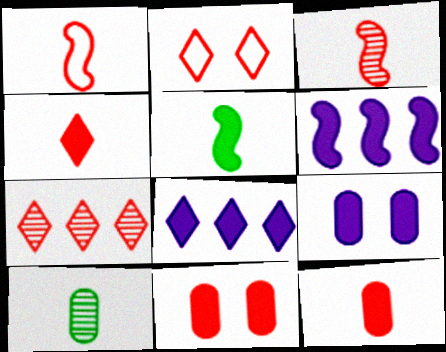[[1, 7, 11], 
[2, 4, 7], 
[2, 6, 10], 
[5, 8, 11]]